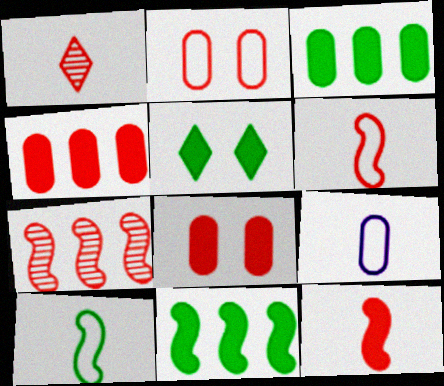[[5, 7, 9]]